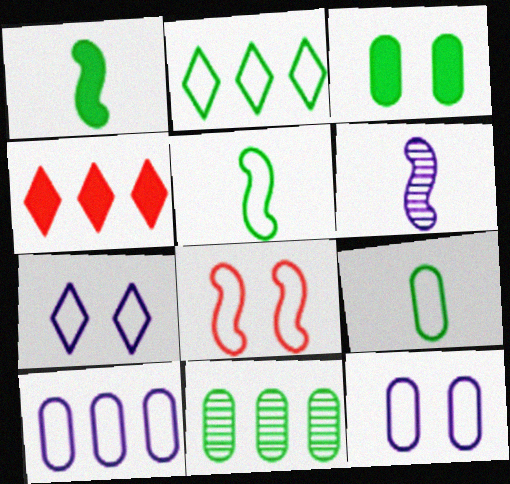[[3, 9, 11]]